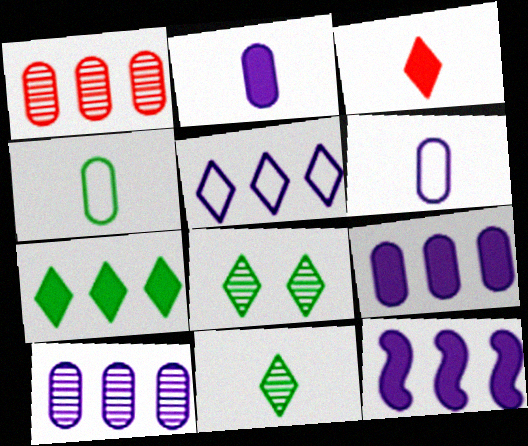[[3, 5, 8], 
[5, 10, 12]]